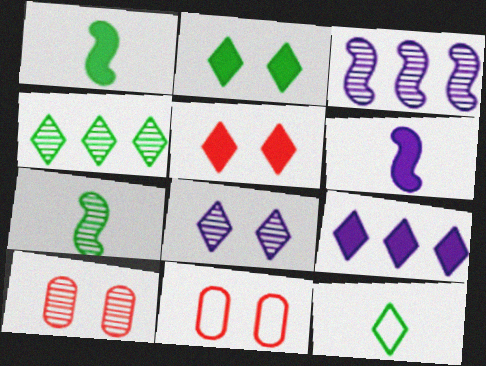[[2, 4, 12], 
[4, 6, 11], 
[7, 9, 11]]